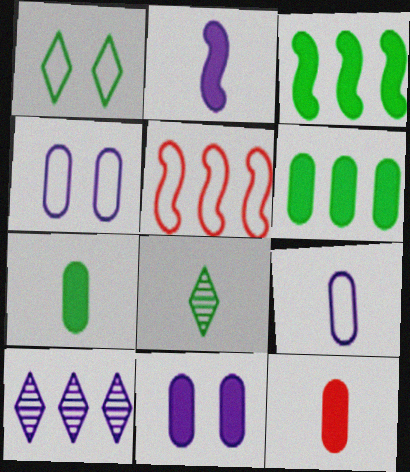[[1, 5, 9], 
[2, 4, 10], 
[5, 6, 10], 
[5, 8, 11], 
[6, 11, 12]]